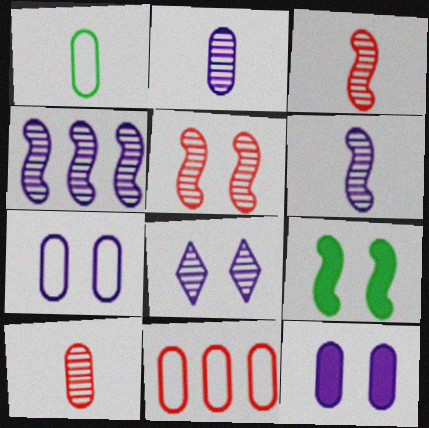[[1, 7, 11], 
[2, 4, 8]]